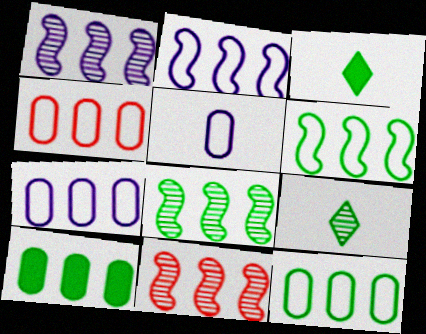[[1, 8, 11], 
[4, 7, 12]]